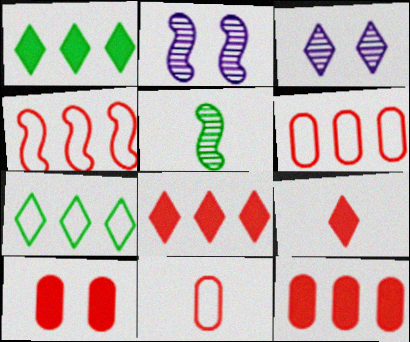[[1, 2, 11], 
[3, 7, 9]]